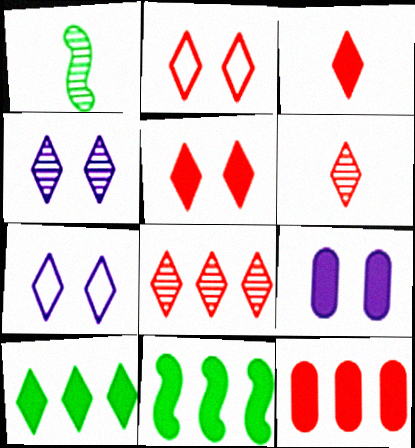[[1, 7, 12], 
[2, 3, 8], 
[3, 9, 11], 
[6, 7, 10]]